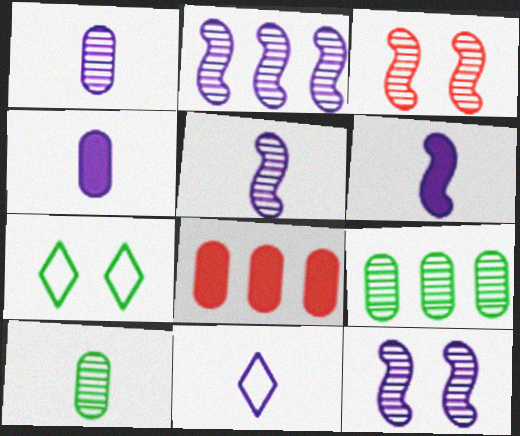[[1, 6, 11], 
[2, 5, 12], 
[4, 5, 11], 
[5, 7, 8]]